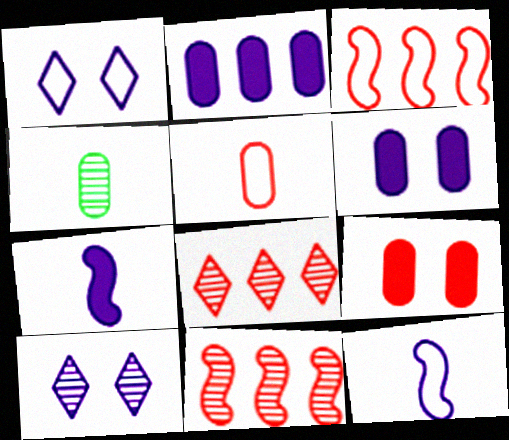[[2, 10, 12], 
[4, 10, 11]]